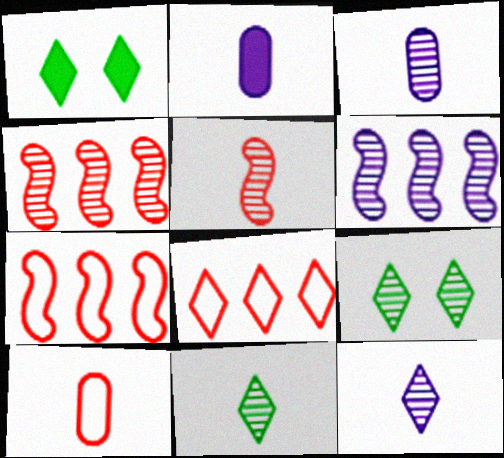[[1, 3, 7], 
[1, 6, 10], 
[1, 8, 12], 
[2, 7, 9], 
[3, 4, 9], 
[3, 5, 11]]